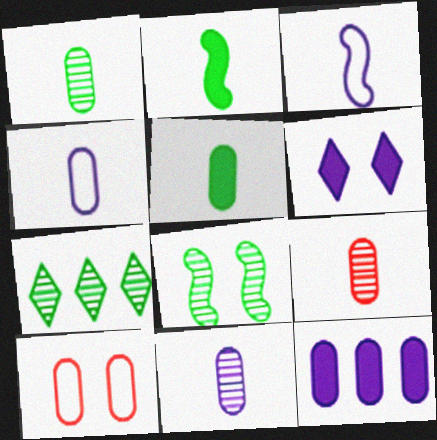[[1, 7, 8], 
[1, 9, 11], 
[1, 10, 12], 
[4, 5, 9], 
[6, 8, 10]]